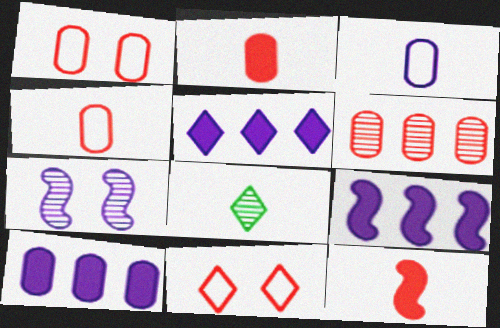[[1, 2, 6], 
[1, 8, 9], 
[3, 5, 7], 
[3, 8, 12], 
[5, 8, 11], 
[5, 9, 10], 
[6, 7, 8], 
[6, 11, 12]]